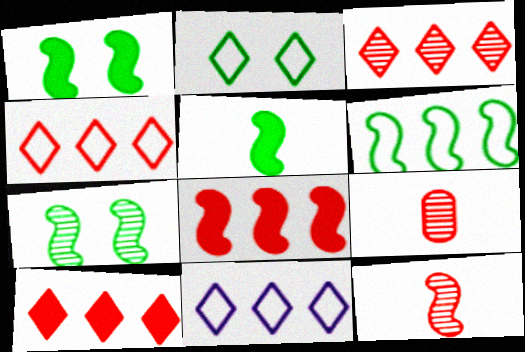[[1, 9, 11], 
[3, 4, 10], 
[5, 6, 7]]